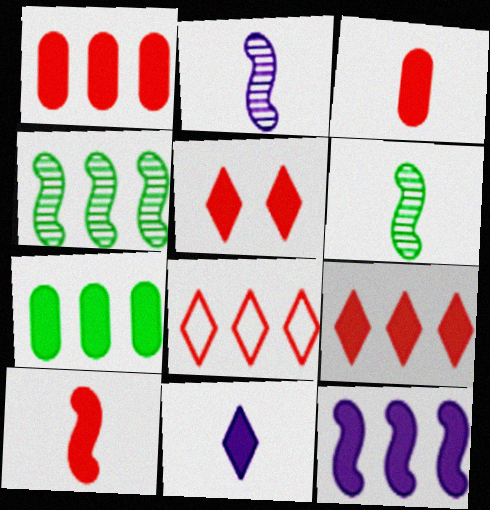[[1, 5, 10], 
[7, 9, 12]]